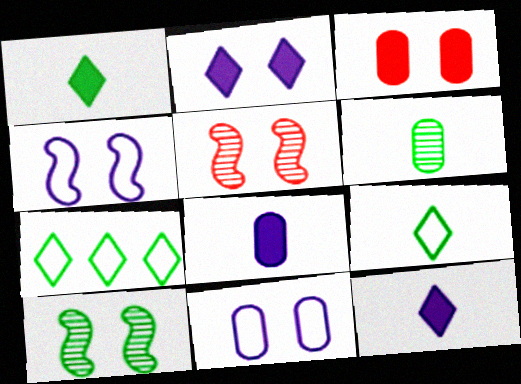[[5, 7, 8]]